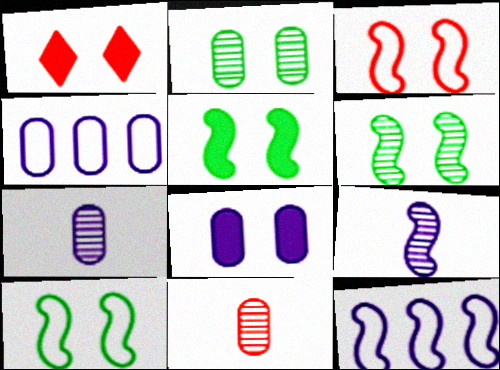[[1, 5, 8], 
[4, 7, 8], 
[5, 6, 10]]